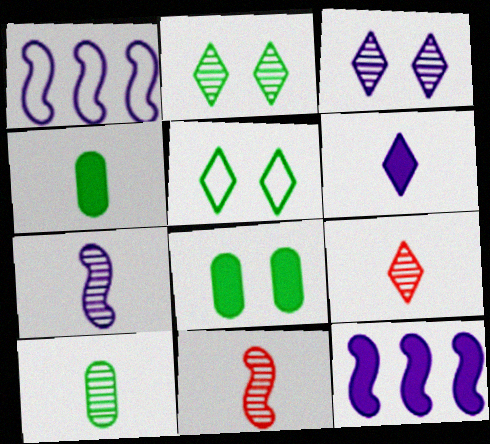[[1, 8, 9], 
[7, 9, 10]]